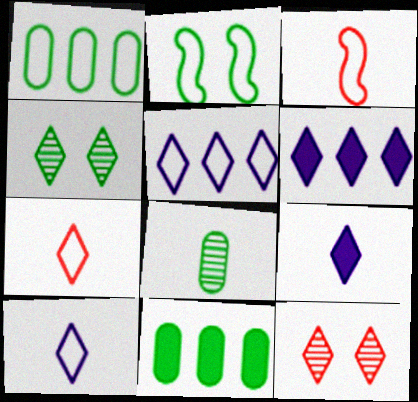[[3, 8, 9], 
[4, 6, 7]]